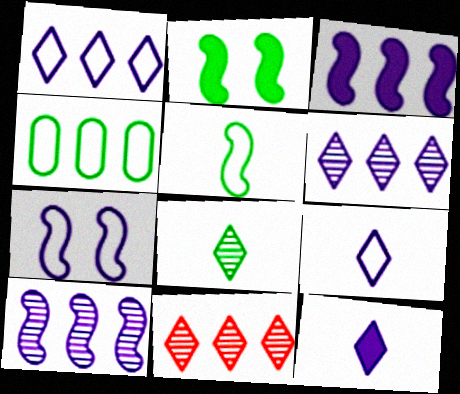[[2, 4, 8], 
[3, 4, 11]]